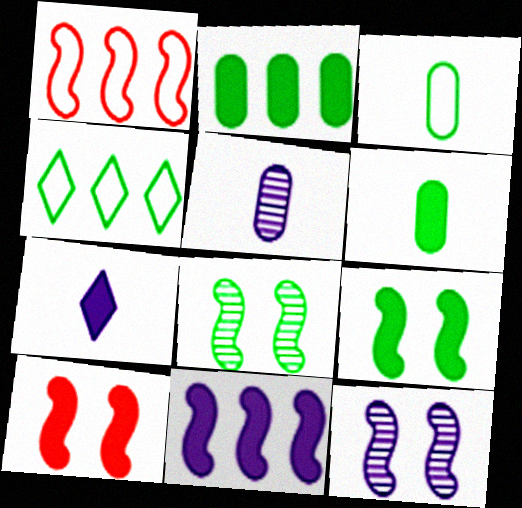[[2, 7, 10], 
[4, 5, 10], 
[4, 6, 8]]